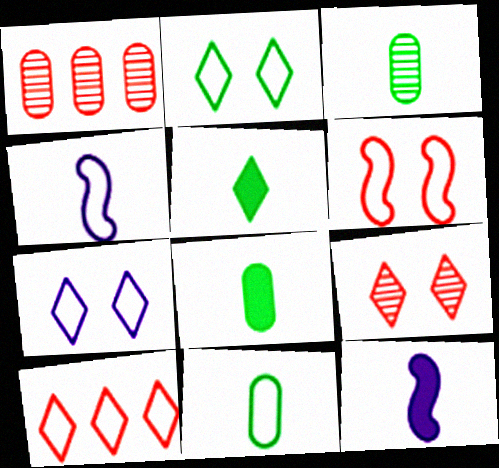[[1, 2, 12], 
[3, 8, 11]]